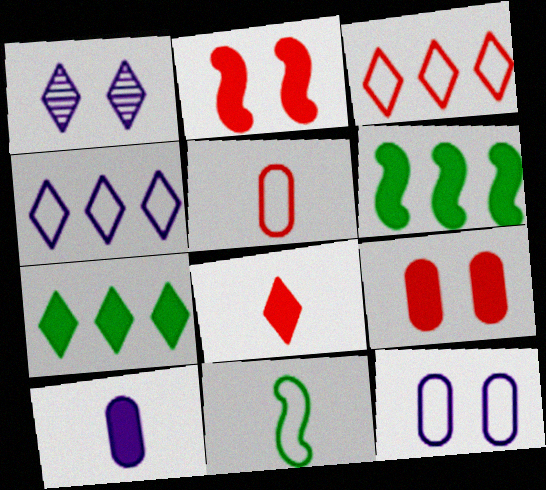[[1, 5, 6], 
[2, 7, 10], 
[3, 11, 12]]